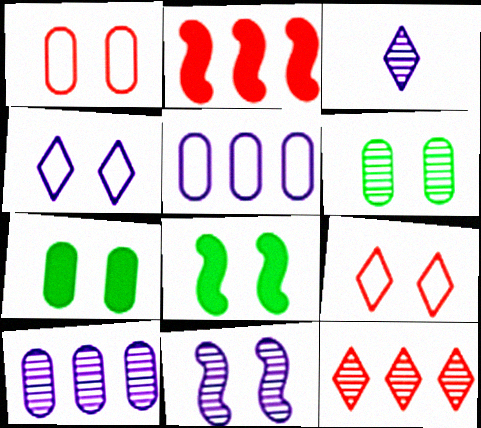[[3, 10, 11], 
[7, 9, 11]]